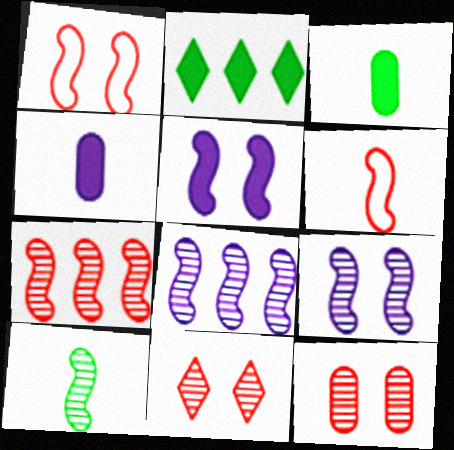[[7, 9, 10]]